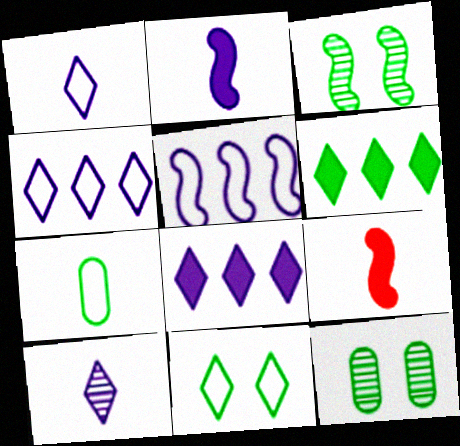[[3, 5, 9], 
[3, 6, 7], 
[4, 9, 12], 
[7, 9, 10]]